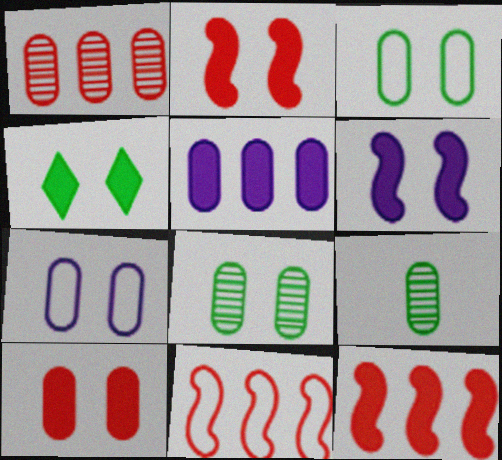[[4, 6, 10], 
[7, 8, 10]]